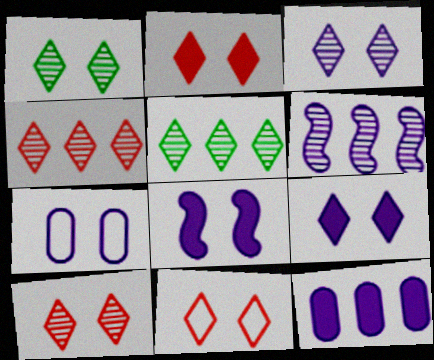[[1, 3, 10], 
[1, 9, 11], 
[2, 10, 11], 
[3, 7, 8]]